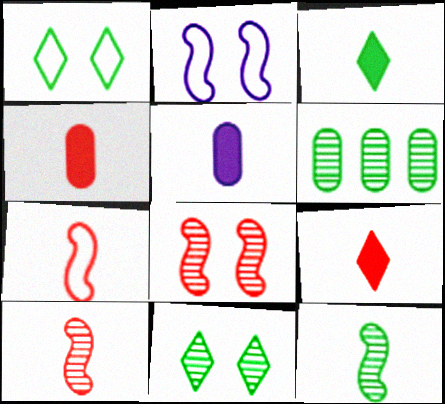[[2, 6, 9], 
[6, 11, 12]]